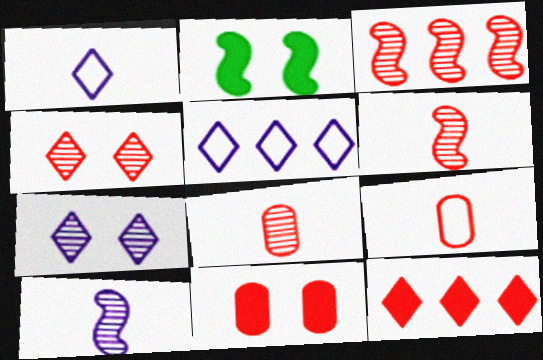[[2, 5, 8], 
[3, 4, 8]]